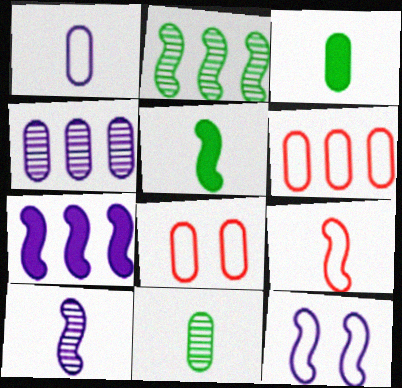[[3, 4, 8], 
[5, 9, 10], 
[7, 10, 12]]